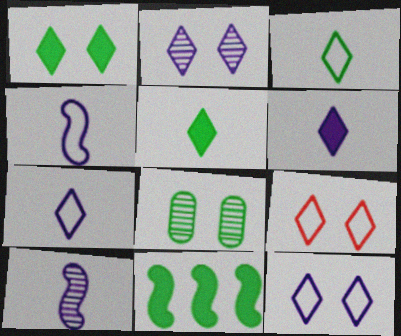[[1, 2, 9], 
[3, 8, 11]]